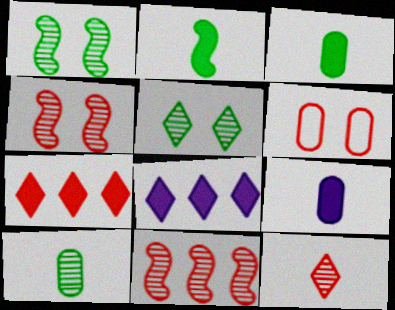[]